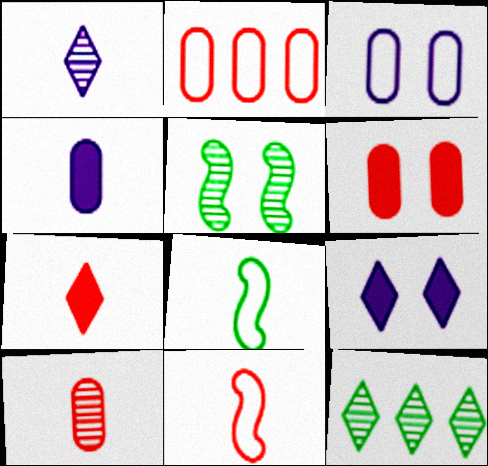[[2, 6, 10], 
[7, 10, 11]]